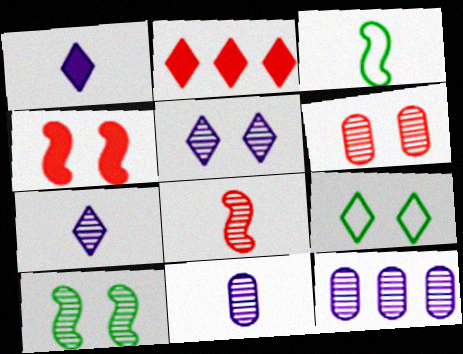[[2, 7, 9], 
[5, 6, 10]]